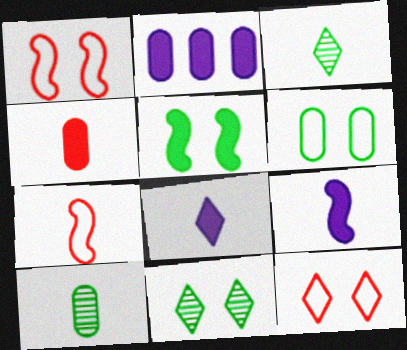[[1, 2, 3], 
[2, 7, 11], 
[5, 6, 11], 
[7, 8, 10]]